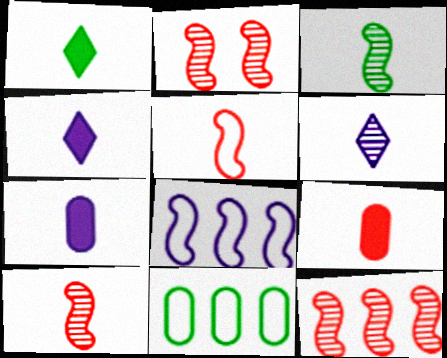[[2, 4, 11], 
[2, 10, 12]]